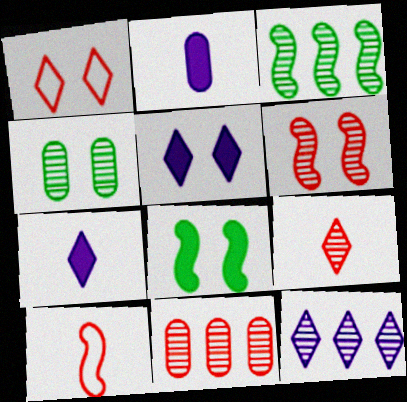[[1, 2, 3], 
[3, 11, 12], 
[6, 9, 11]]